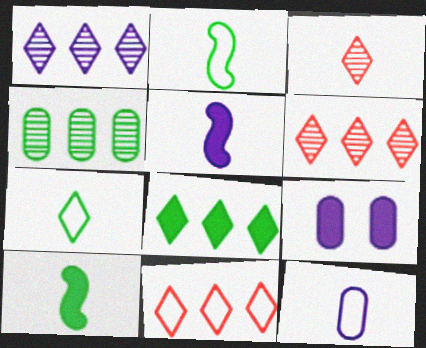[[1, 8, 11], 
[2, 6, 9], 
[3, 10, 12]]